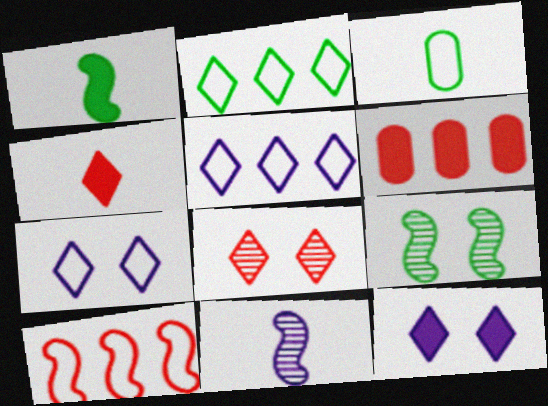[[1, 6, 12], 
[3, 4, 11], 
[3, 7, 10]]